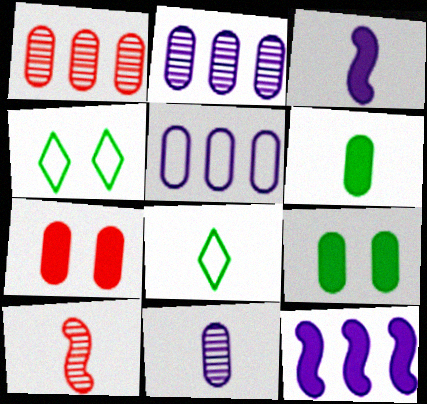[[1, 3, 4]]